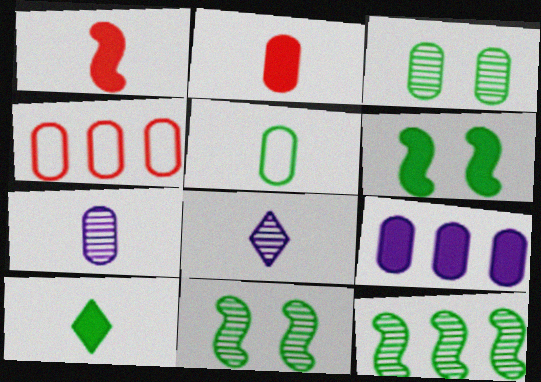[[1, 5, 8], 
[2, 5, 7], 
[4, 6, 8]]